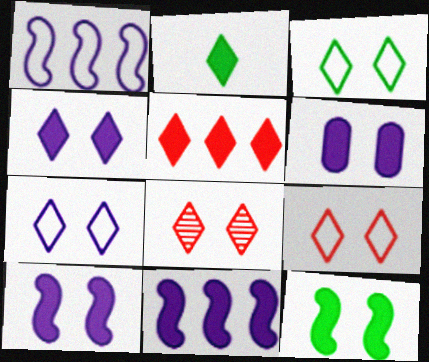[[2, 4, 5], 
[3, 4, 8], 
[3, 7, 9], 
[4, 6, 10]]